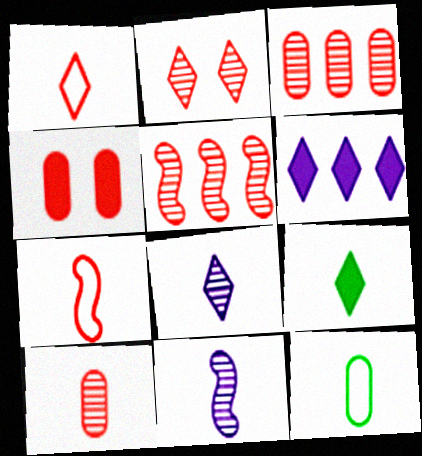[[1, 4, 5], 
[1, 8, 9], 
[2, 5, 10]]